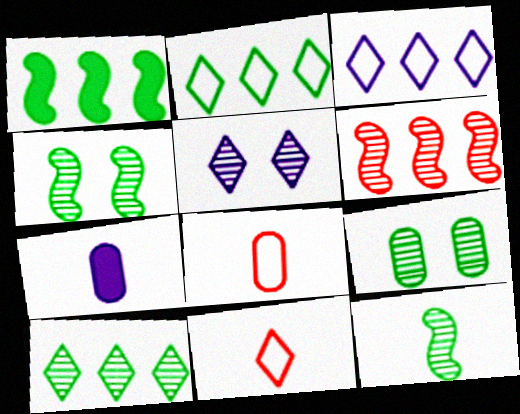[[1, 5, 8], 
[7, 11, 12], 
[9, 10, 12]]